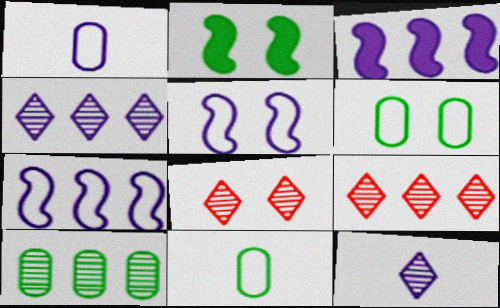[[1, 2, 9], 
[3, 8, 11]]